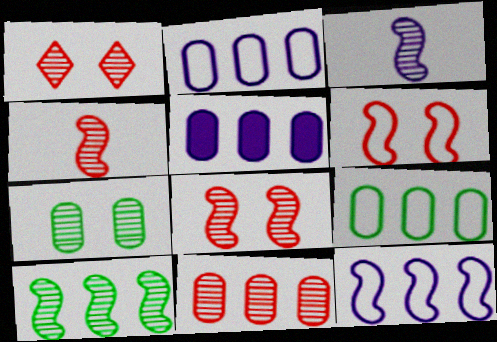[[1, 4, 11], 
[3, 8, 10], 
[5, 9, 11]]